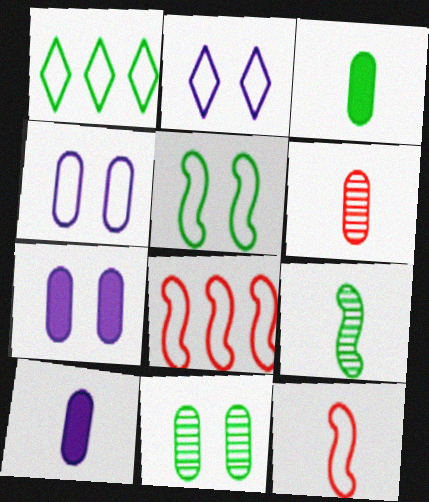[[1, 4, 12]]